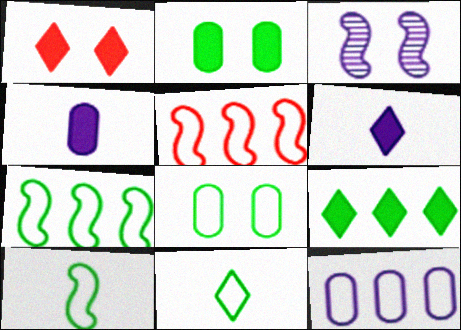[[1, 3, 8], 
[1, 6, 9], 
[3, 6, 12], 
[7, 8, 11]]